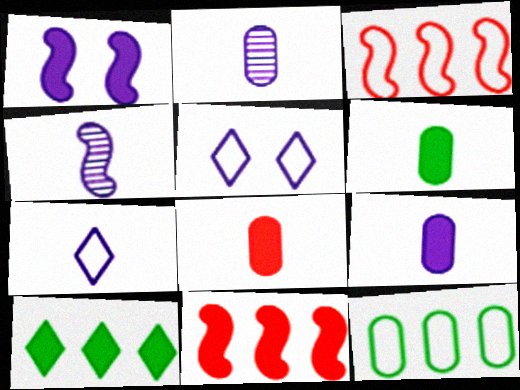[[1, 8, 10], 
[4, 7, 9], 
[6, 8, 9]]